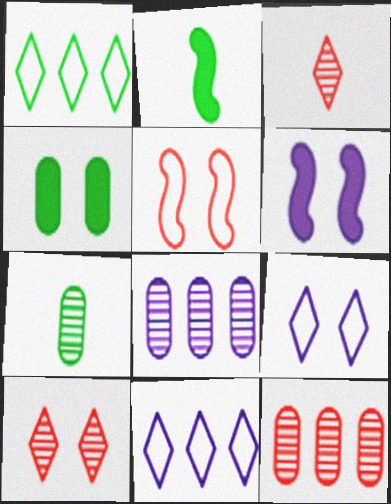[[2, 9, 12]]